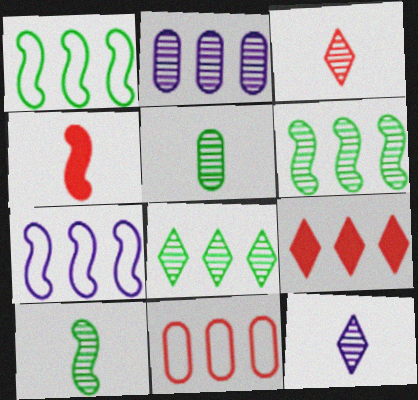[[1, 2, 9]]